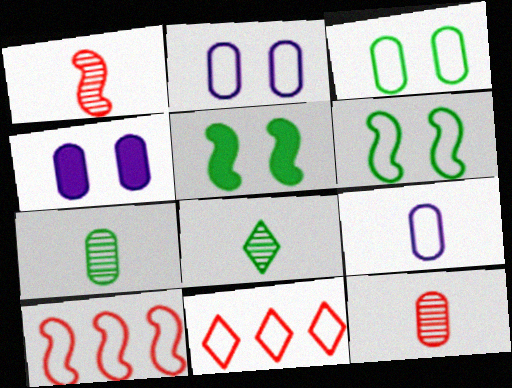[[4, 8, 10], 
[6, 9, 11]]